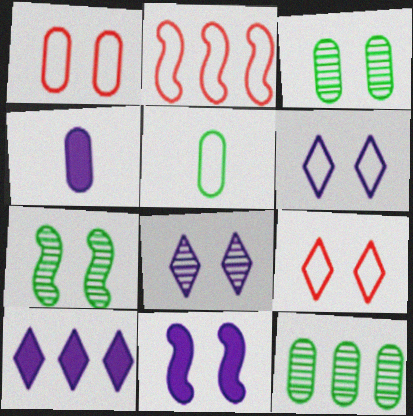[[1, 4, 12], 
[2, 5, 6], 
[2, 10, 12], 
[3, 9, 11], 
[4, 10, 11]]